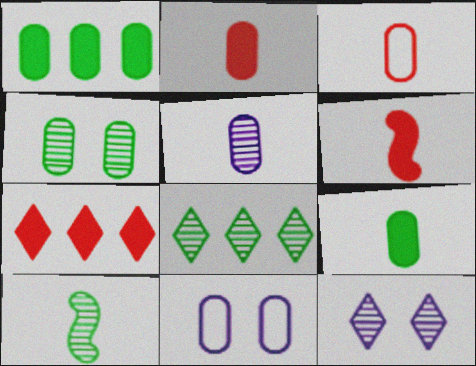[[3, 5, 9], 
[4, 8, 10], 
[6, 8, 11], 
[7, 10, 11]]